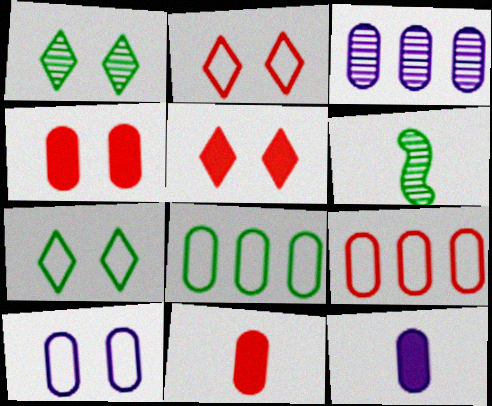[[3, 10, 12]]